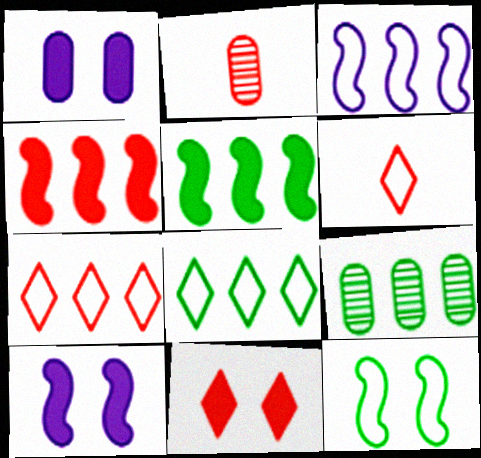[[2, 8, 10], 
[5, 8, 9], 
[6, 9, 10]]